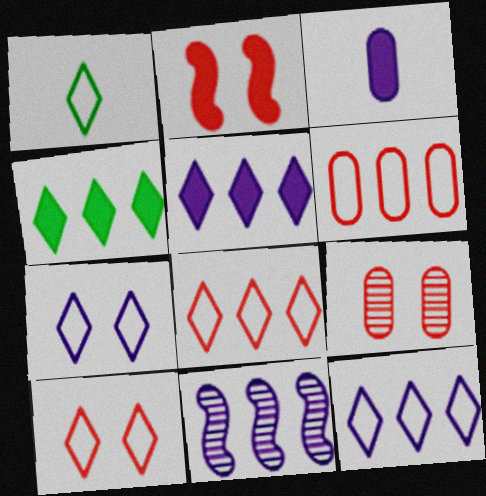[[1, 7, 8], 
[1, 10, 12], 
[2, 3, 4], 
[2, 9, 10], 
[3, 7, 11], 
[4, 6, 11]]